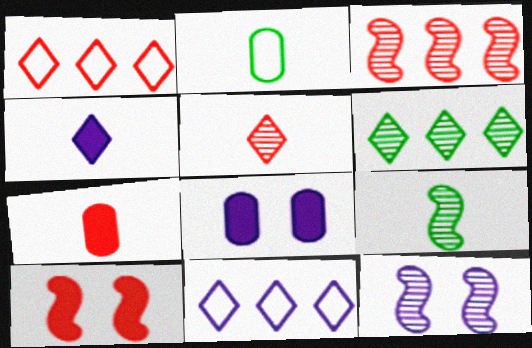[[1, 8, 9], 
[3, 9, 12]]